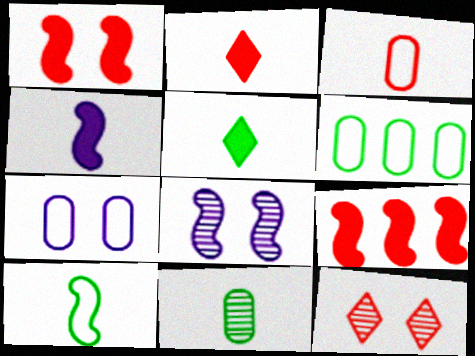[[2, 6, 8], 
[3, 6, 7], 
[3, 9, 12], 
[4, 6, 12], 
[5, 10, 11], 
[8, 9, 10]]